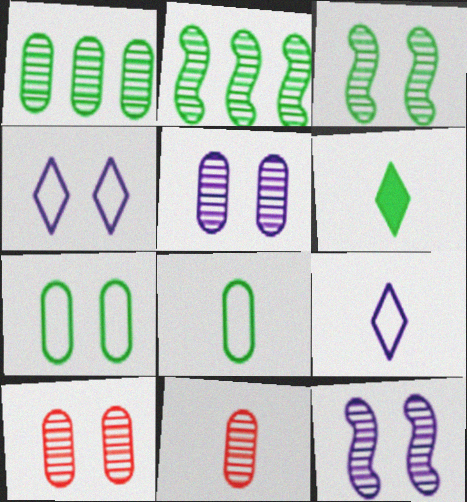[[1, 5, 11], 
[2, 6, 7]]